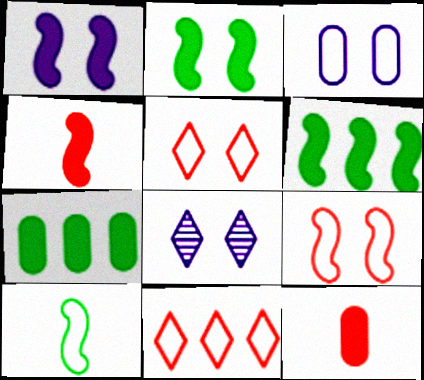[[1, 3, 8], 
[1, 4, 6], 
[3, 10, 11]]